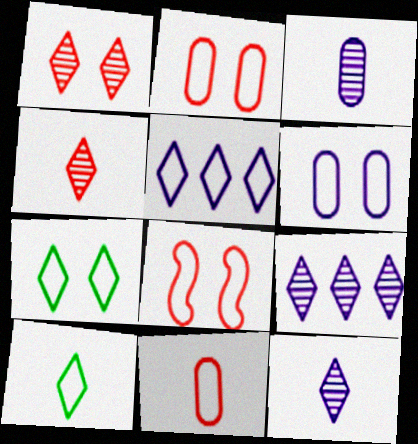[[6, 7, 8]]